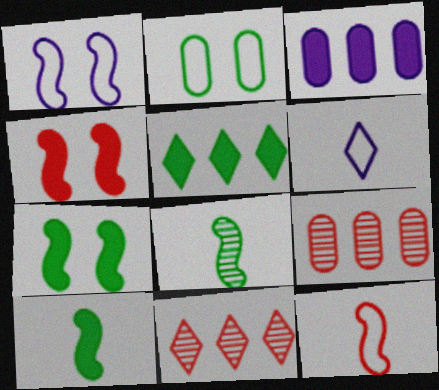[[2, 5, 8], 
[6, 7, 9]]